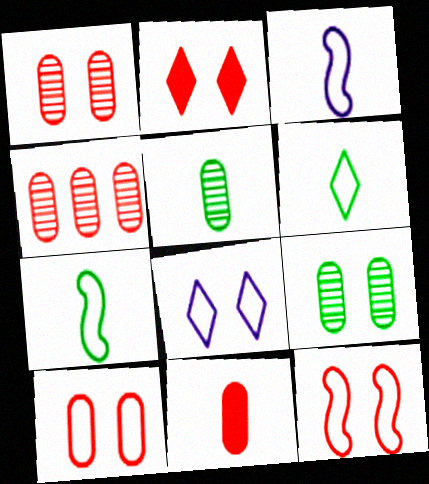[[1, 2, 12], 
[4, 10, 11]]